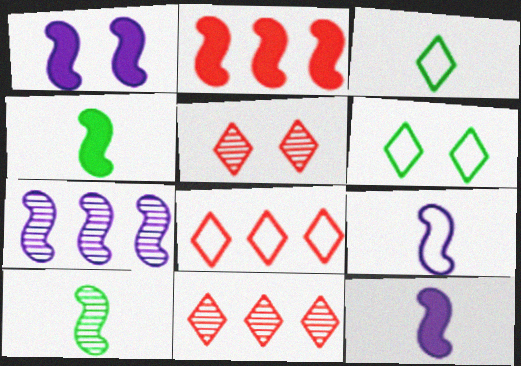[[1, 2, 4], 
[1, 7, 9]]